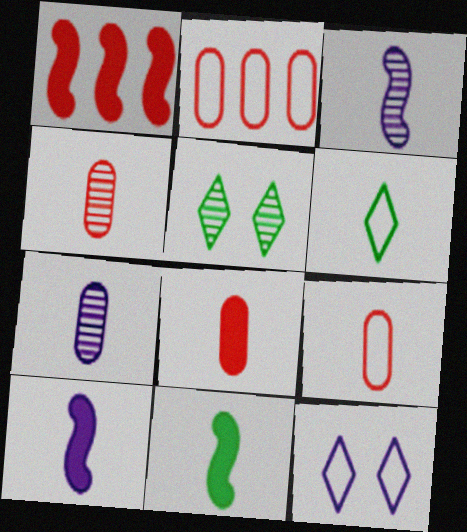[[2, 5, 10], 
[3, 6, 8], 
[4, 6, 10], 
[4, 8, 9]]